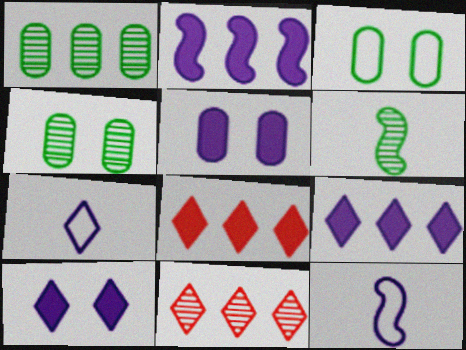[[4, 8, 12]]